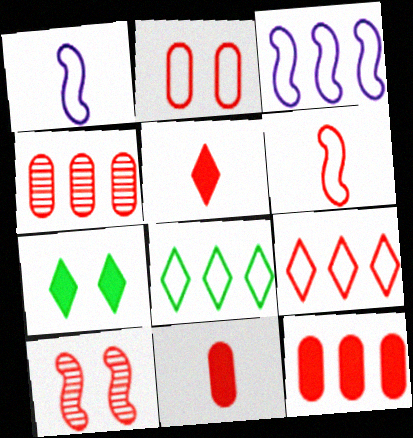[[1, 2, 8], 
[1, 4, 7], 
[2, 4, 11], 
[2, 6, 9], 
[9, 10, 11]]